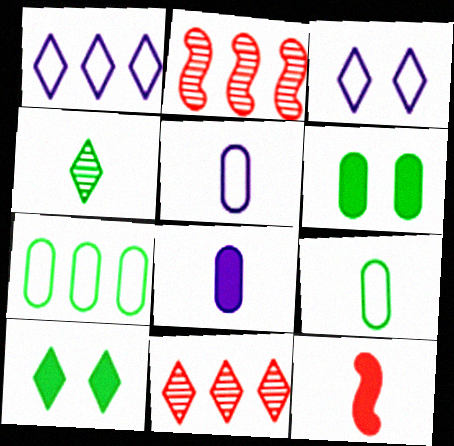[[2, 5, 10], 
[4, 5, 12]]